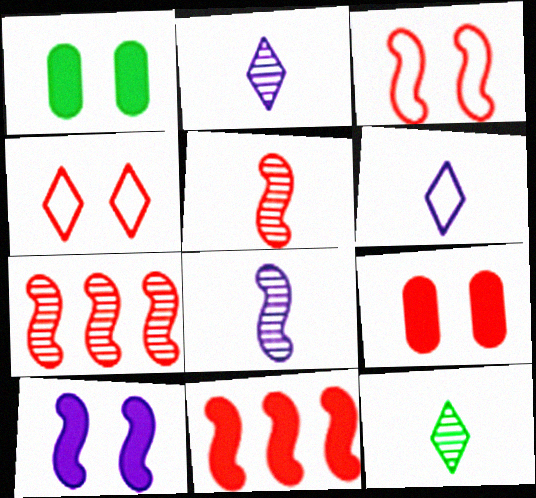[[1, 6, 7], 
[3, 5, 11]]